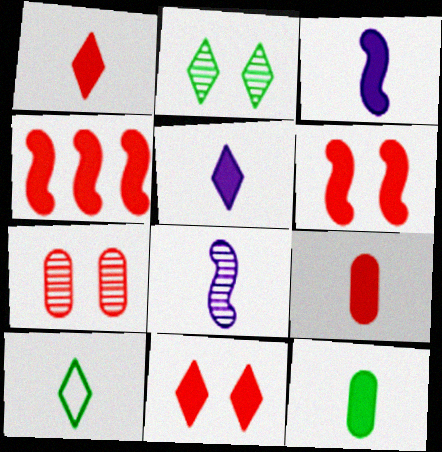[[1, 3, 12], 
[4, 9, 11], 
[8, 9, 10]]